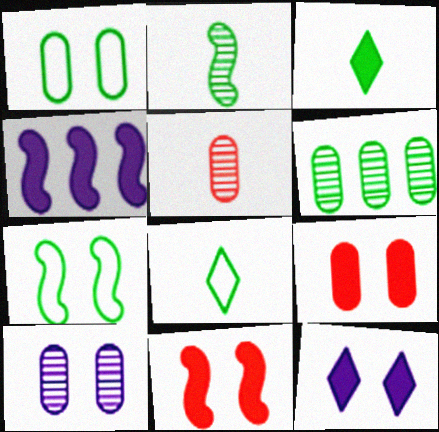[[1, 9, 10], 
[3, 4, 9], 
[3, 6, 7], 
[5, 6, 10]]